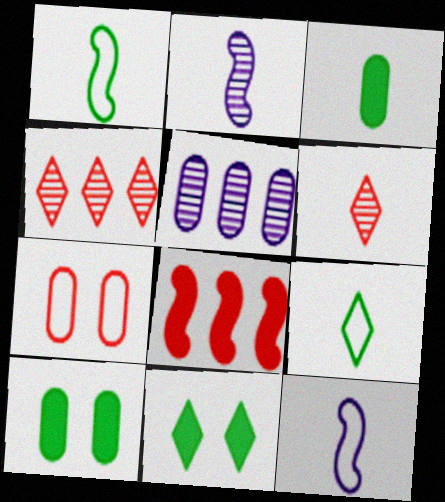[[3, 5, 7], 
[3, 6, 12], 
[4, 10, 12], 
[6, 7, 8]]